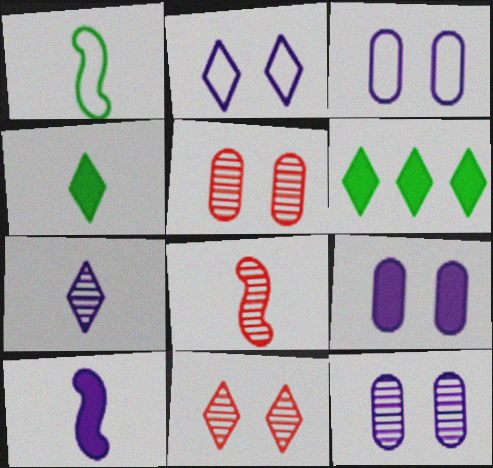[[1, 8, 10], 
[3, 6, 8], 
[3, 9, 12]]